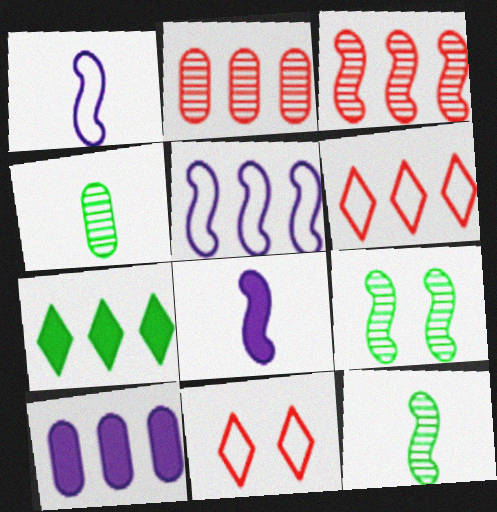[[2, 5, 7], 
[10, 11, 12]]